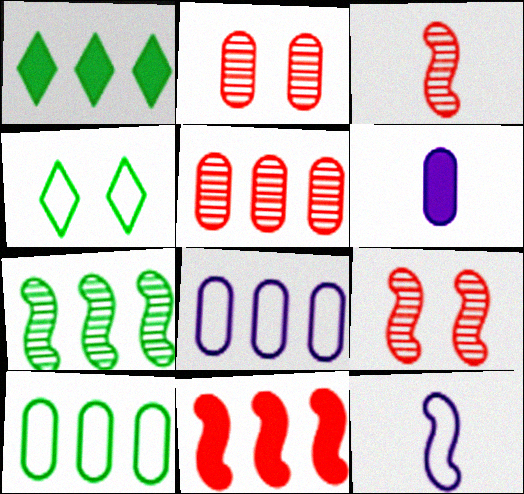[[1, 2, 12], 
[1, 7, 10], 
[2, 6, 10]]